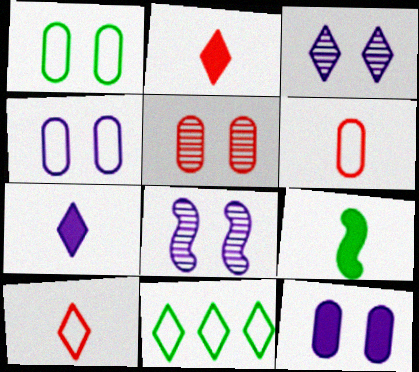[[1, 5, 12], 
[2, 3, 11]]